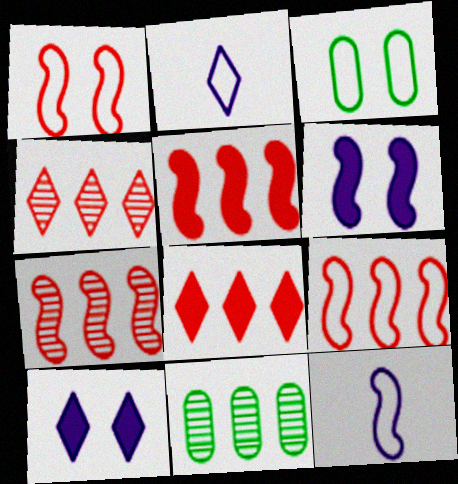[[2, 3, 9], 
[5, 7, 9]]